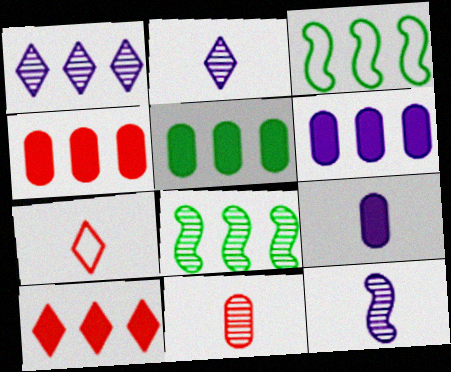[[1, 3, 4], 
[4, 5, 6]]